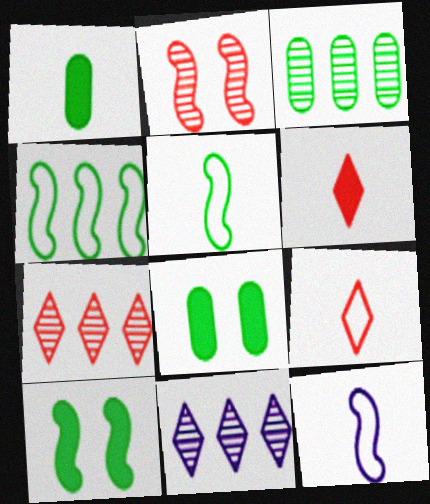[[7, 8, 12]]